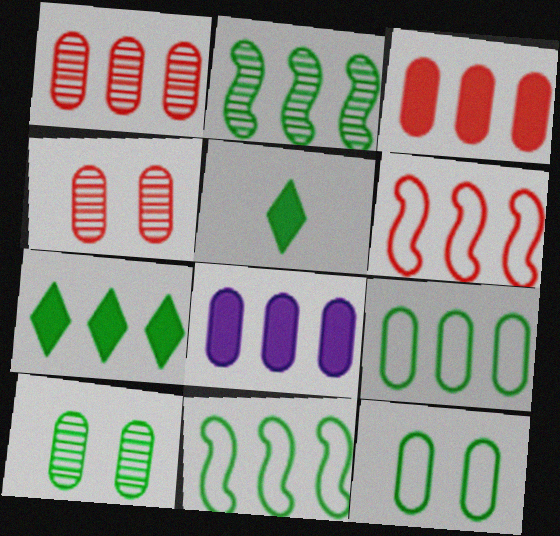[[1, 8, 9], 
[2, 5, 12], 
[2, 7, 9], 
[5, 10, 11]]